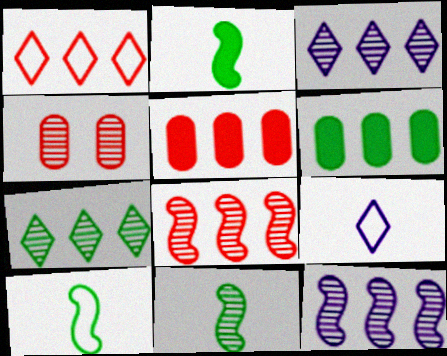[[1, 5, 8], 
[1, 6, 12], 
[2, 10, 11], 
[3, 4, 11]]